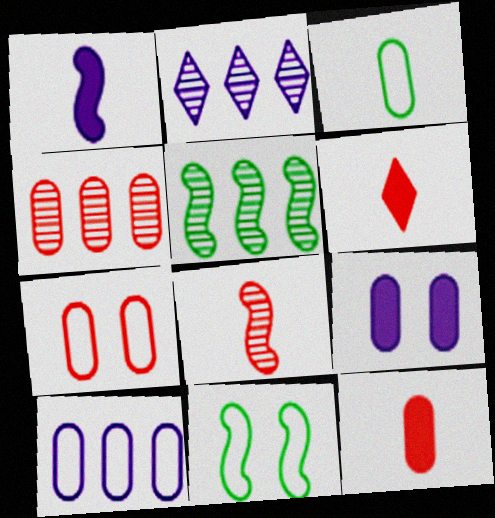[[2, 4, 5], 
[2, 11, 12], 
[3, 4, 9], 
[3, 7, 10], 
[4, 7, 12]]